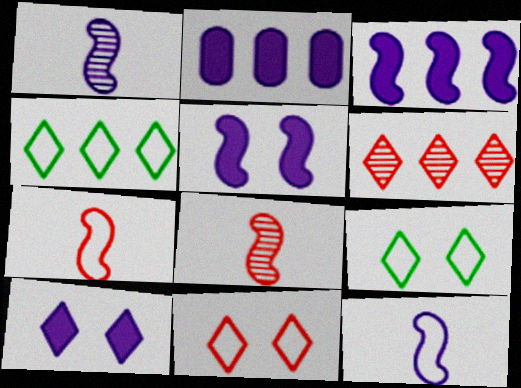[[2, 8, 9]]